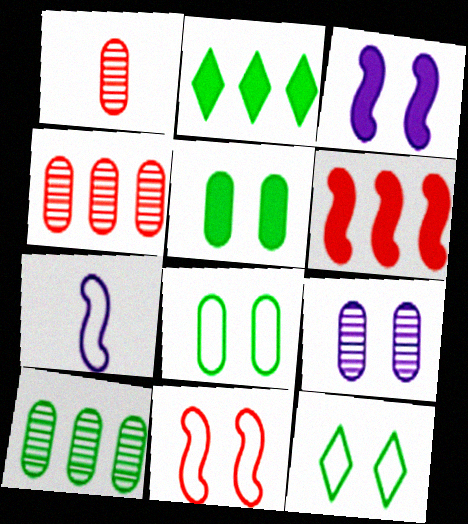[[1, 9, 10]]